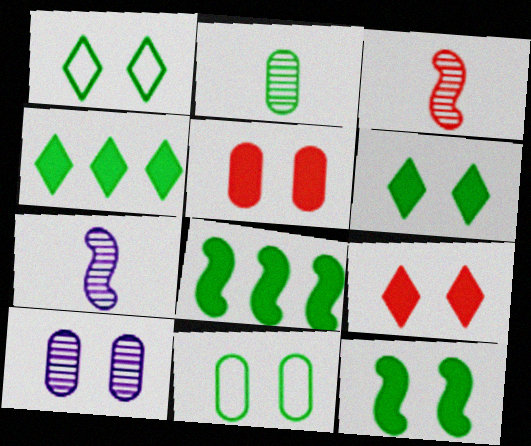[[1, 2, 8], 
[5, 10, 11]]